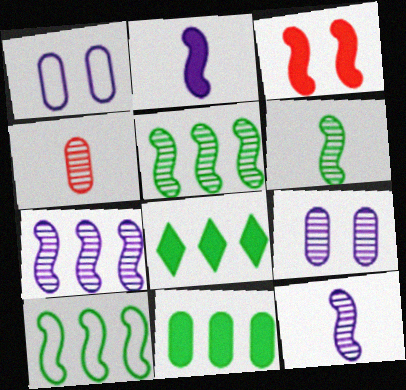[[1, 4, 11], 
[3, 10, 12]]